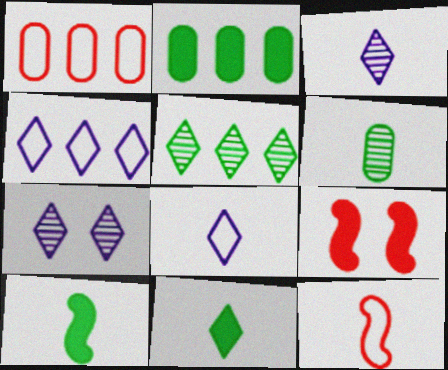[[1, 7, 10], 
[2, 7, 12], 
[4, 6, 9]]